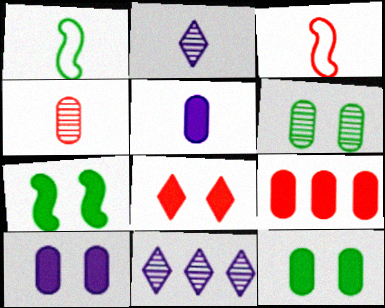[[3, 11, 12], 
[5, 9, 12], 
[7, 8, 10]]